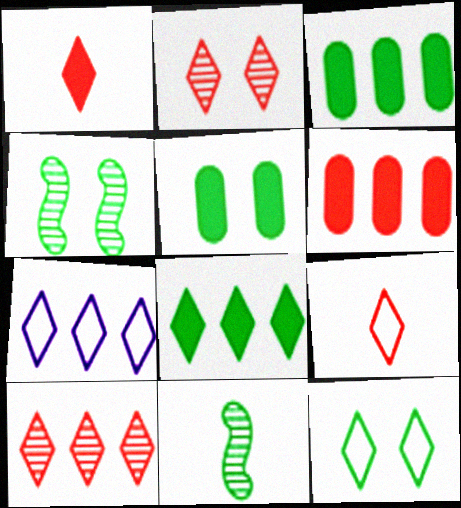[[3, 11, 12], 
[4, 5, 12], 
[7, 8, 10], 
[7, 9, 12]]